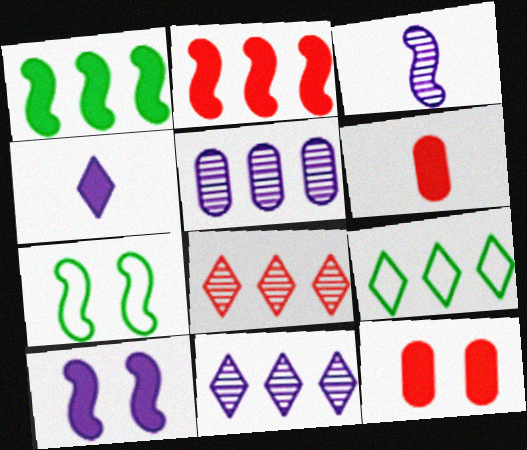[[1, 4, 12], 
[2, 3, 7], 
[2, 5, 9], 
[3, 9, 12], 
[6, 7, 11]]